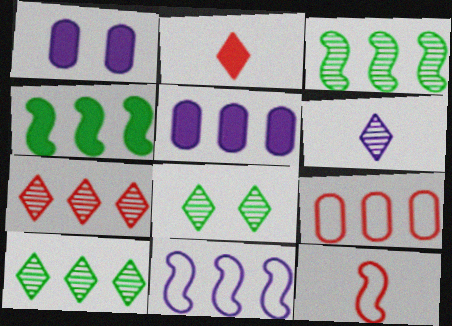[[1, 2, 4], 
[1, 6, 11], 
[1, 10, 12], 
[5, 8, 12], 
[6, 7, 8]]